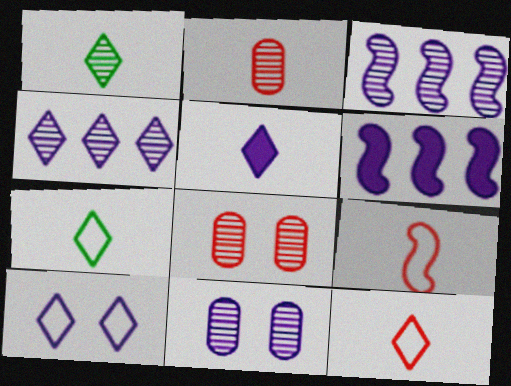[[1, 3, 8], 
[1, 5, 12], 
[4, 5, 10], 
[6, 7, 8]]